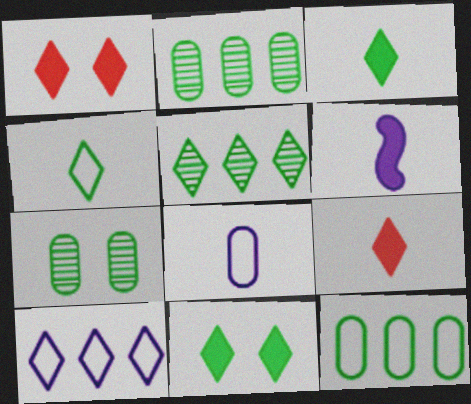[[4, 5, 11]]